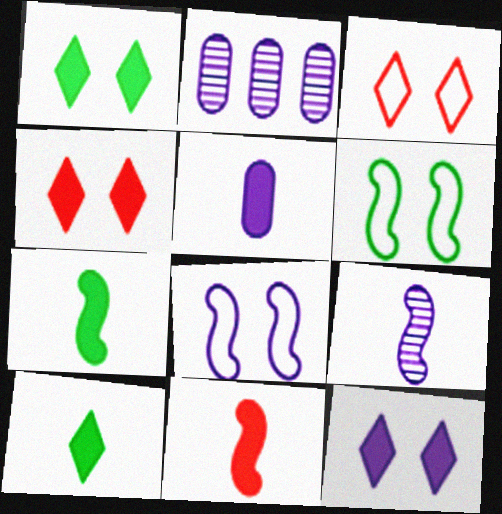[[1, 4, 12], 
[2, 3, 7], 
[5, 10, 11]]